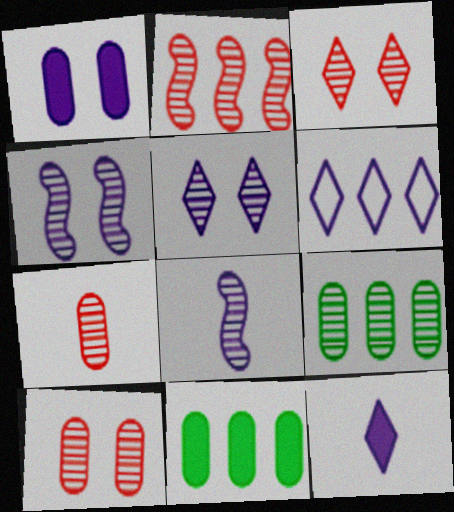[[1, 6, 8], 
[2, 3, 7], 
[2, 6, 11], 
[3, 8, 9], 
[5, 6, 12]]